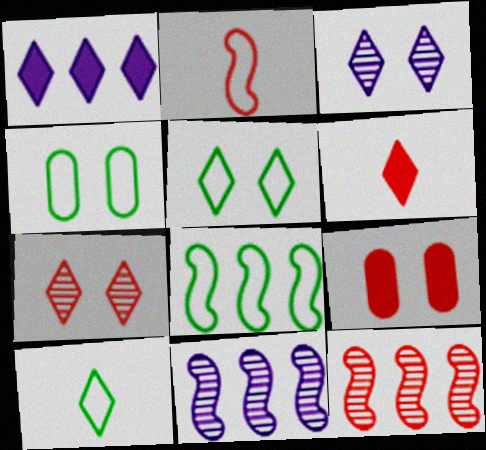[[1, 7, 10], 
[4, 6, 11], 
[4, 8, 10], 
[9, 10, 11]]